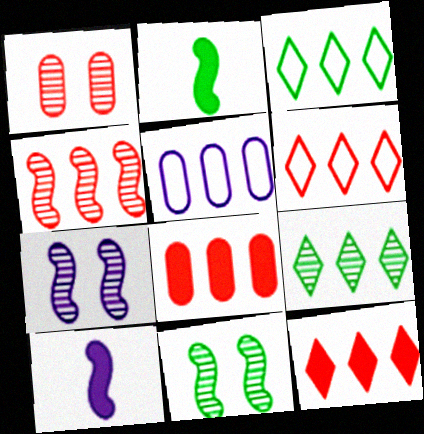[[1, 3, 10], 
[4, 6, 8]]